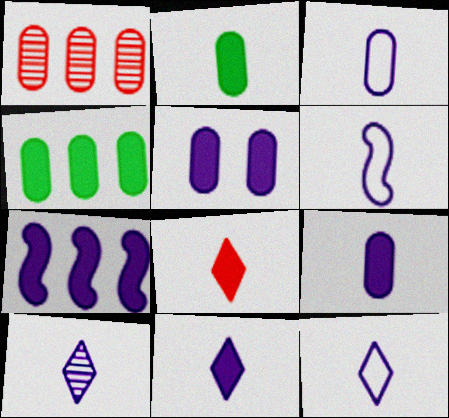[[3, 6, 12], 
[5, 7, 11], 
[6, 9, 10], 
[10, 11, 12]]